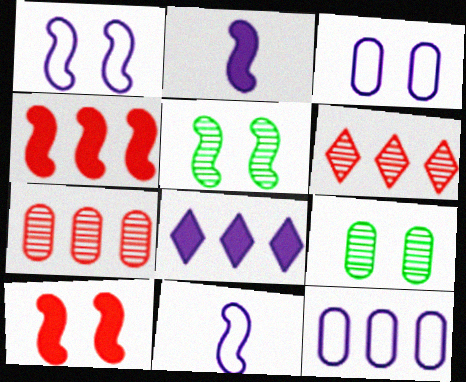[[1, 5, 10], 
[4, 5, 11]]